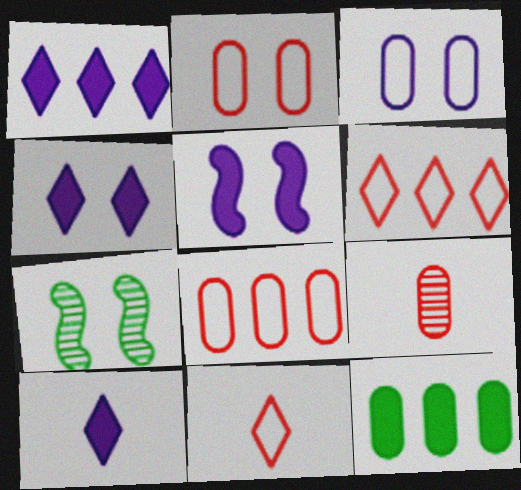[[1, 4, 10], 
[2, 4, 7], 
[3, 9, 12], 
[7, 8, 10]]